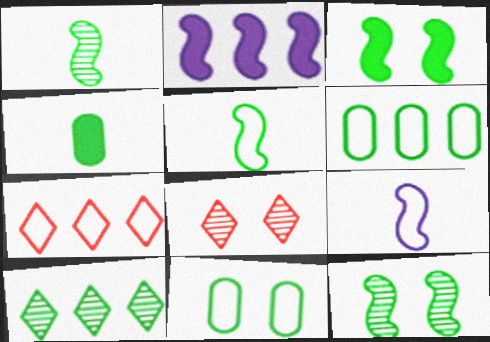[[7, 9, 11]]